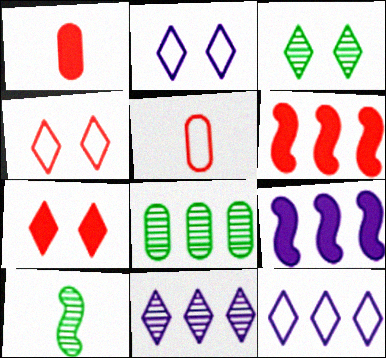[[1, 6, 7], 
[2, 3, 7], 
[3, 5, 9], 
[3, 8, 10], 
[6, 8, 12]]